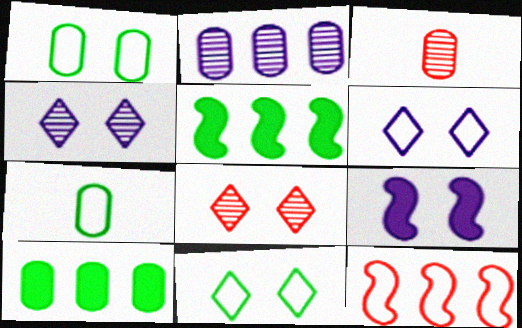[[1, 8, 9], 
[3, 5, 6], 
[6, 7, 12]]